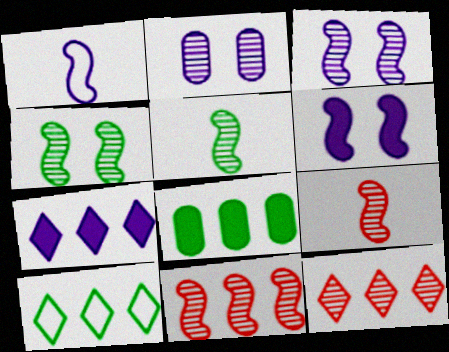[[1, 2, 7], 
[2, 5, 12], 
[3, 5, 11], 
[7, 10, 12]]